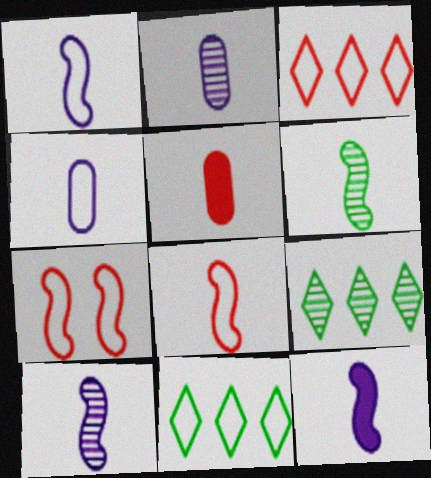[[1, 10, 12], 
[4, 7, 11], 
[6, 8, 12]]